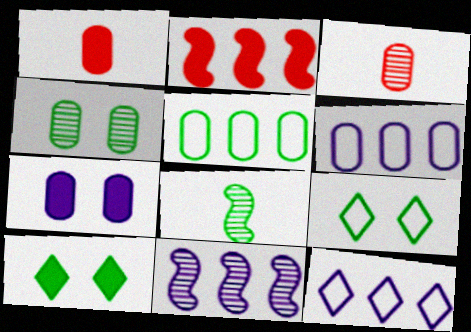[[1, 4, 6], 
[1, 9, 11], 
[3, 5, 7], 
[5, 8, 10]]